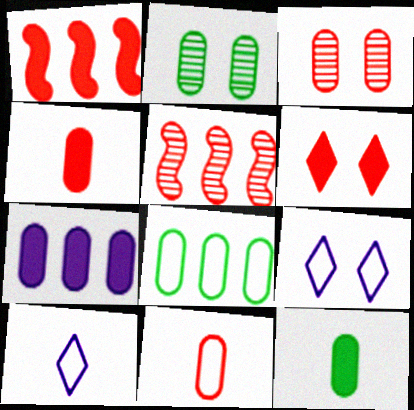[[1, 2, 10], 
[1, 4, 6], 
[2, 7, 11], 
[2, 8, 12], 
[5, 6, 11], 
[5, 9, 12]]